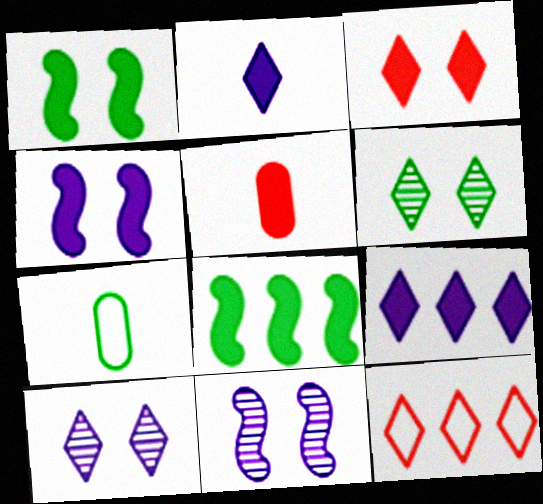[[1, 5, 9], 
[2, 6, 12], 
[6, 7, 8]]